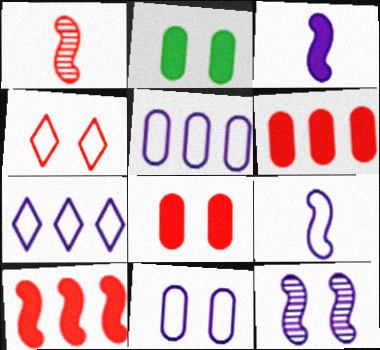[[1, 2, 7], 
[1, 4, 6], 
[2, 4, 12], 
[7, 9, 11]]